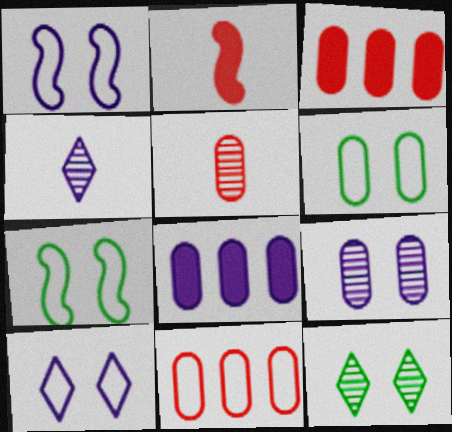[[1, 4, 8], 
[3, 4, 7], 
[5, 6, 8]]